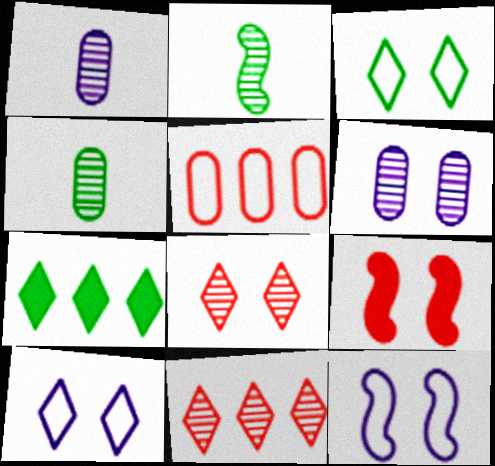[[2, 6, 11], 
[3, 6, 9]]